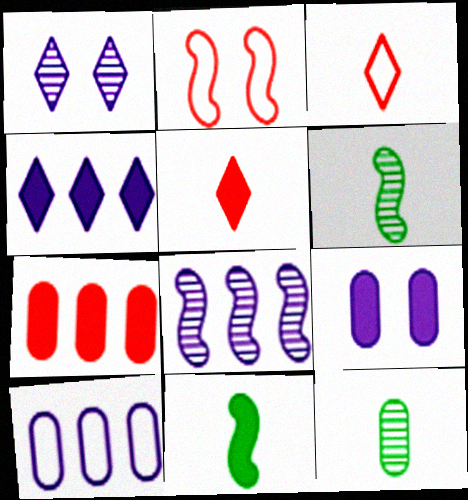[[2, 4, 12], 
[2, 8, 11], 
[4, 8, 10]]